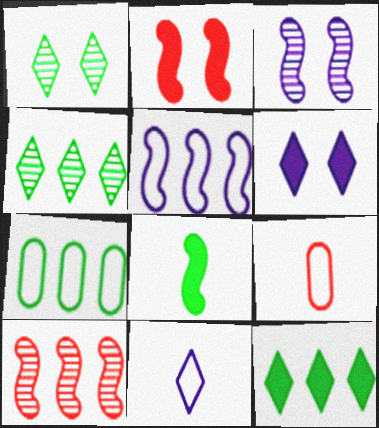[[1, 7, 8], 
[3, 9, 12]]